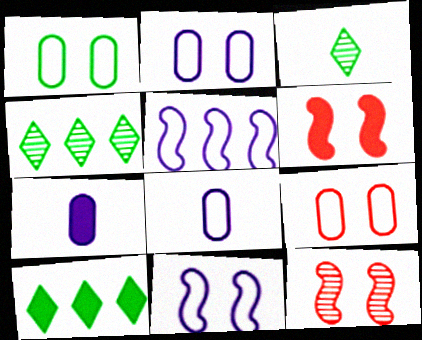[[1, 2, 9], 
[4, 6, 8], 
[6, 7, 10], 
[8, 10, 12]]